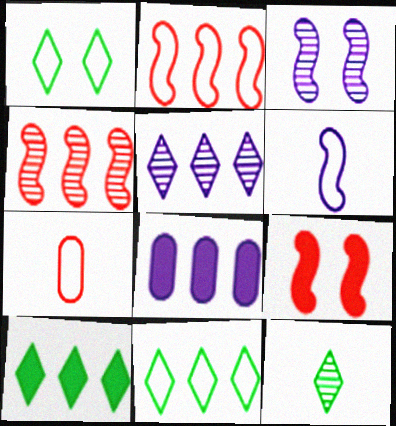[[1, 10, 12], 
[3, 7, 10], 
[4, 8, 11]]